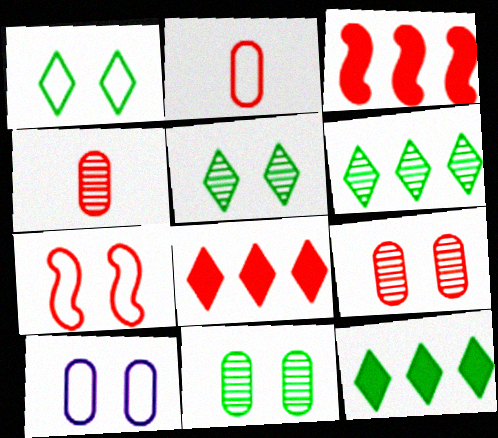[[1, 7, 10], 
[4, 7, 8]]